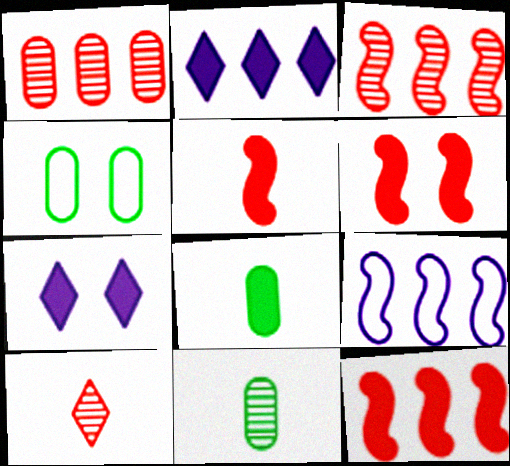[[2, 6, 8], 
[5, 6, 12], 
[7, 8, 12]]